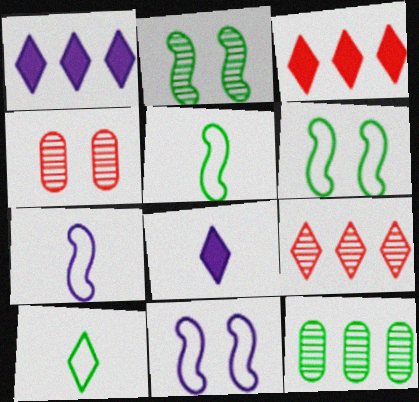[[1, 4, 5]]